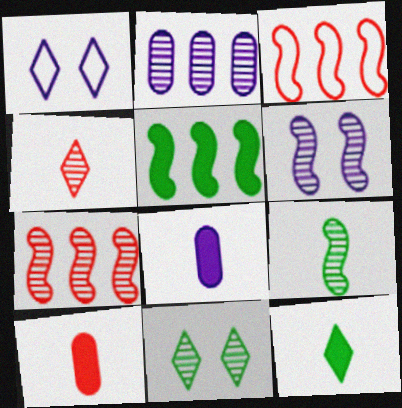[[3, 8, 11], 
[6, 7, 9]]